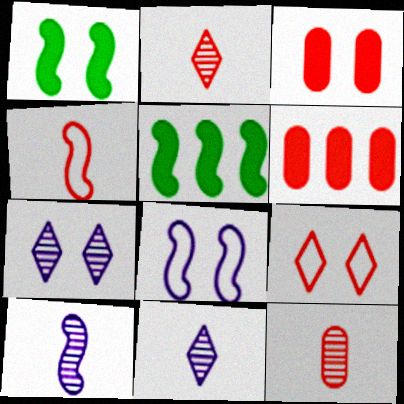[]